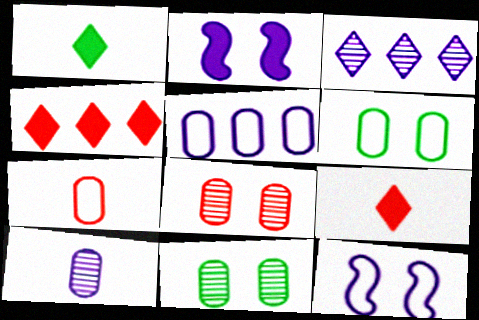[[5, 6, 7]]